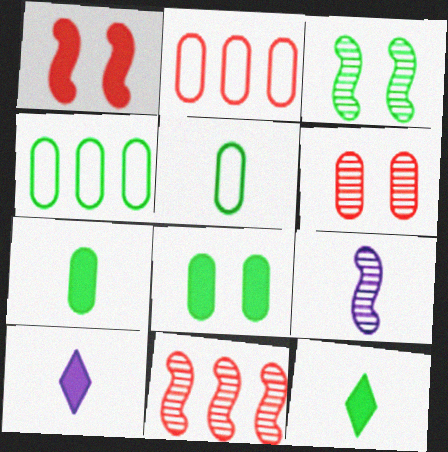[[2, 3, 10], 
[3, 4, 12], 
[3, 9, 11]]